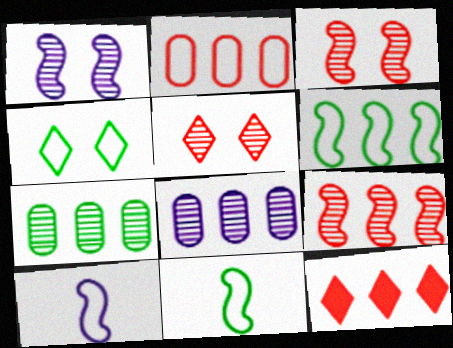[[2, 4, 10], 
[2, 9, 12], 
[6, 8, 12]]